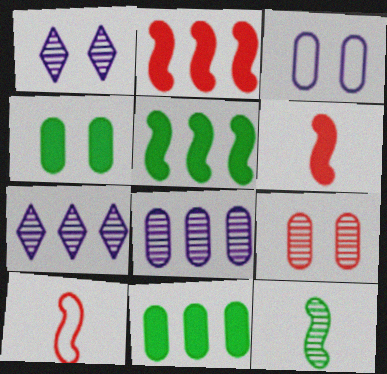[[1, 10, 11], 
[3, 4, 9], 
[4, 7, 10], 
[7, 9, 12]]